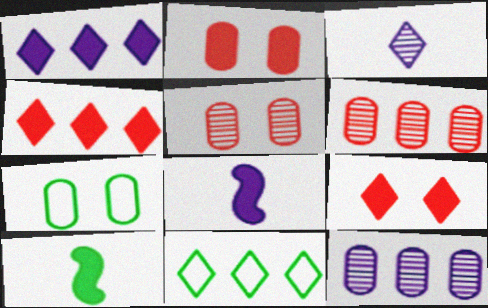[[1, 2, 10], 
[3, 9, 11], 
[5, 8, 11]]